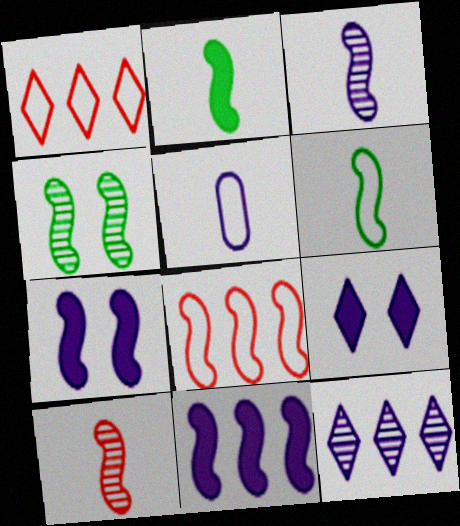[[5, 7, 12]]